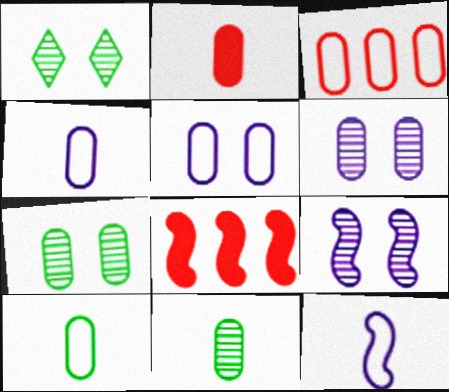[[1, 4, 8], 
[2, 4, 11], 
[3, 5, 10]]